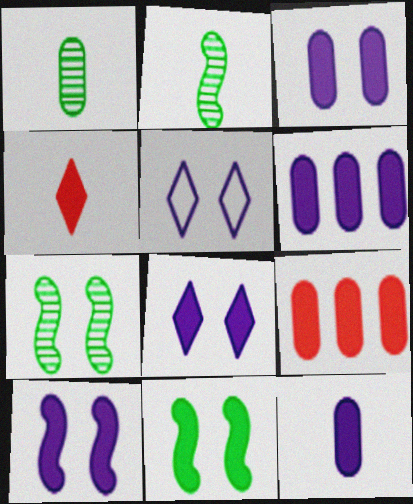[[2, 5, 9], 
[3, 6, 12], 
[3, 8, 10], 
[4, 6, 11]]